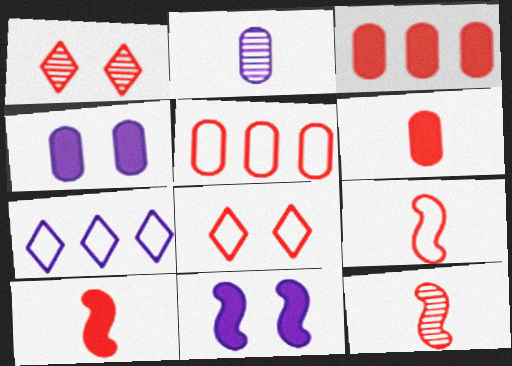[[1, 3, 9], 
[1, 5, 10], 
[2, 7, 11], 
[3, 8, 12], 
[5, 8, 9], 
[9, 10, 12]]